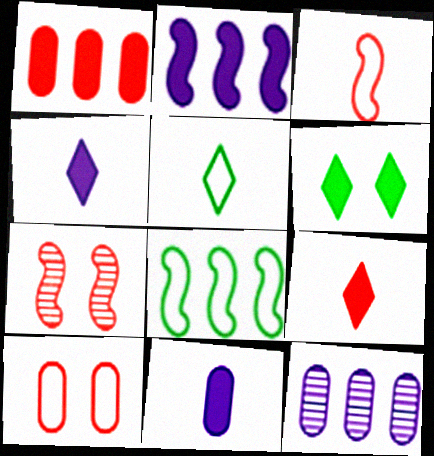[[3, 6, 12]]